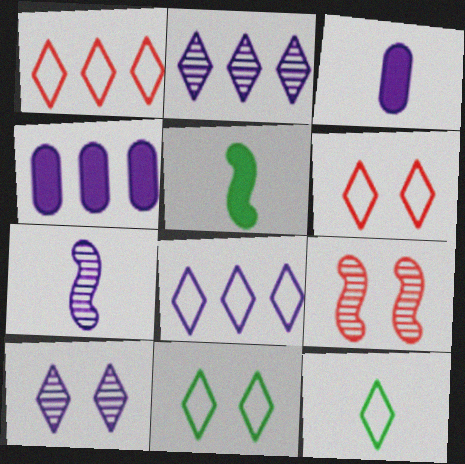[[4, 9, 12], 
[6, 8, 12]]